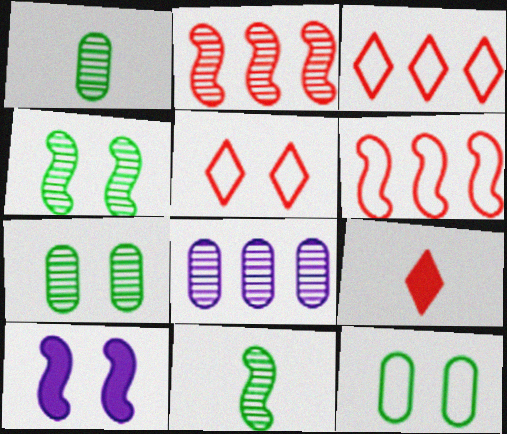[[1, 3, 10], 
[5, 7, 10], 
[6, 10, 11]]